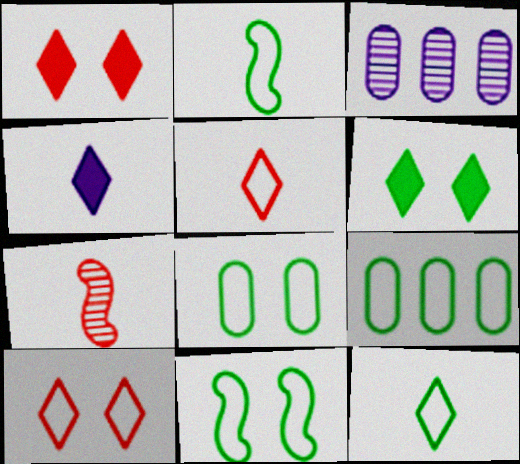[[1, 2, 3], 
[9, 11, 12]]